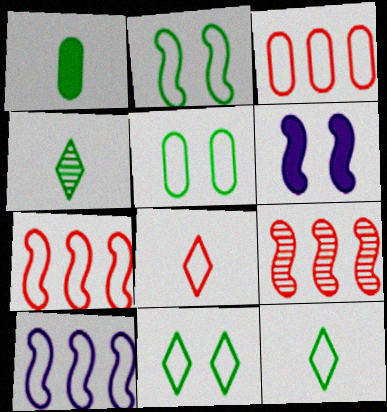[[2, 5, 11], 
[3, 4, 6], 
[5, 8, 10]]